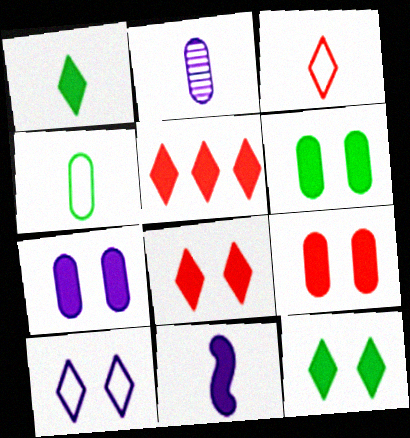[[5, 6, 11], 
[6, 7, 9]]